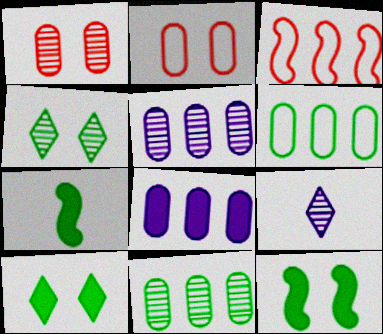[[4, 6, 7]]